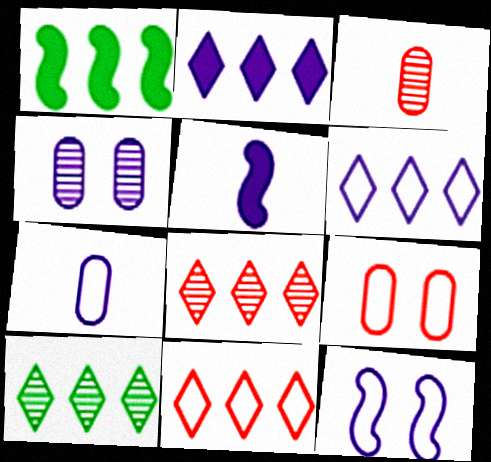[[2, 10, 11], 
[4, 5, 6], 
[5, 9, 10], 
[6, 7, 12]]